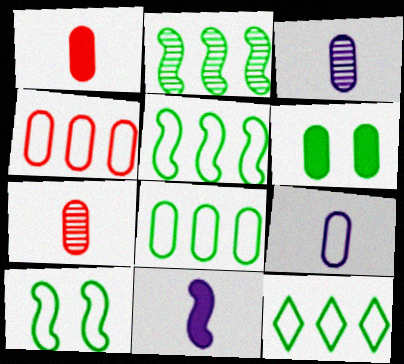[[3, 4, 6], 
[5, 8, 12]]